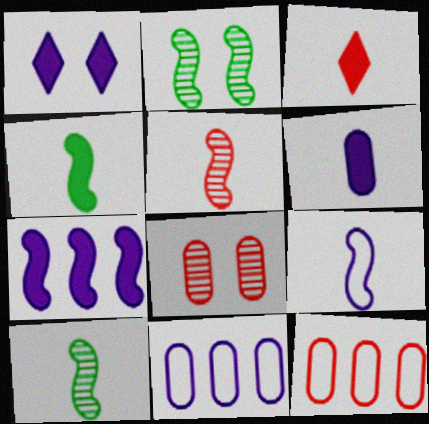[[1, 6, 7], 
[1, 10, 12], 
[2, 3, 11], 
[3, 4, 6], 
[4, 5, 9]]